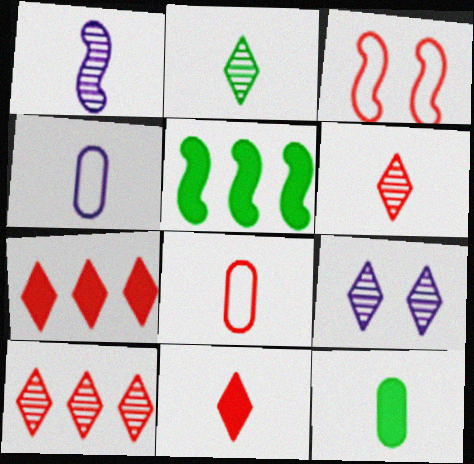[[1, 3, 5], 
[2, 9, 10], 
[5, 8, 9]]